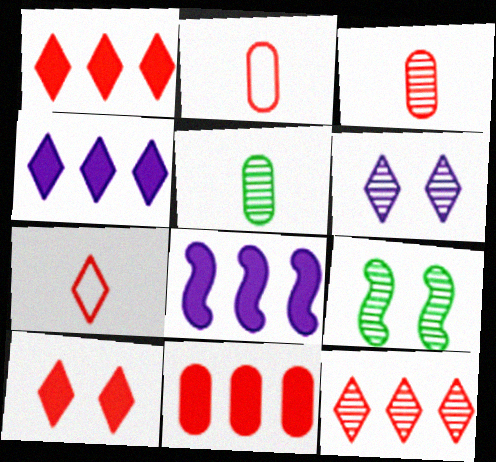[[2, 4, 9], 
[7, 10, 12]]